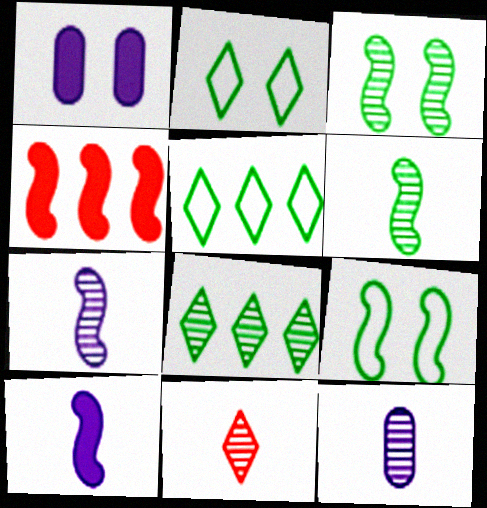[[2, 4, 12], 
[4, 7, 9], 
[6, 11, 12]]